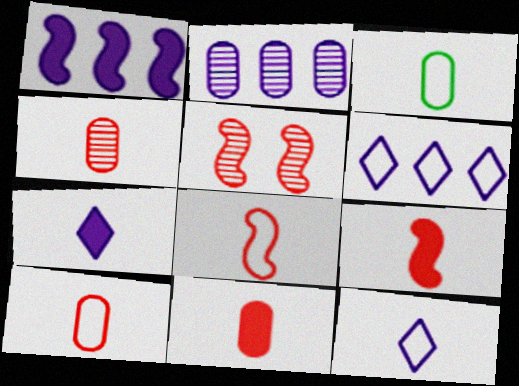[[1, 2, 6], 
[3, 8, 12], 
[4, 10, 11]]